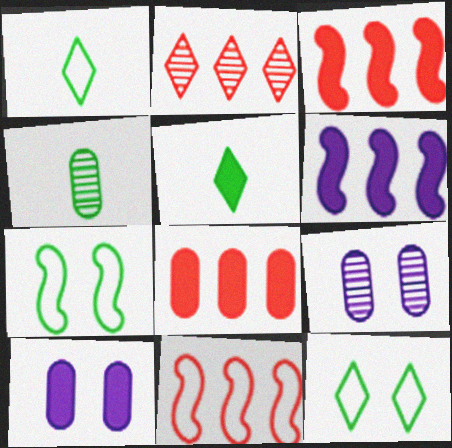[[1, 3, 9], 
[2, 8, 11], 
[3, 5, 10], 
[5, 9, 11]]